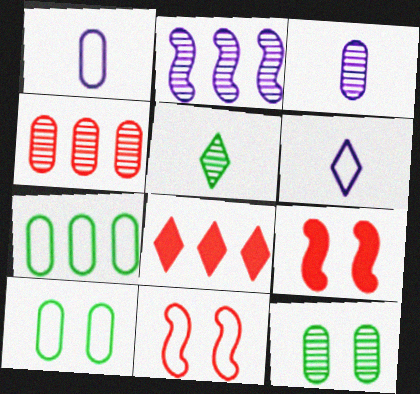[[2, 7, 8], 
[3, 4, 12], 
[6, 7, 11]]